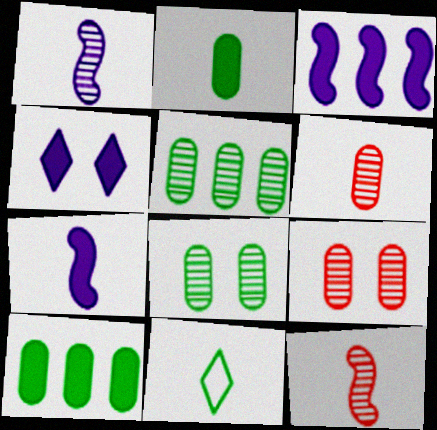[[3, 9, 11], 
[6, 7, 11]]